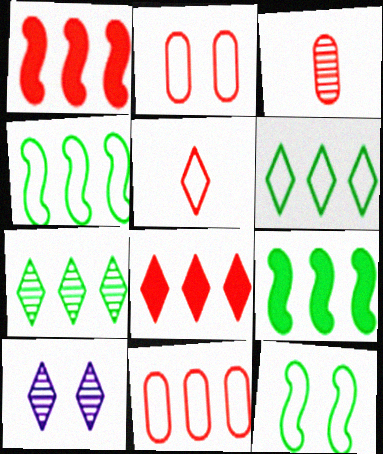[]